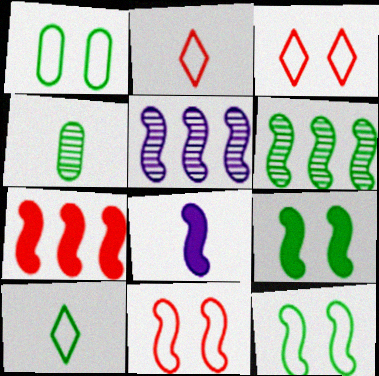[[2, 4, 8], 
[6, 8, 11], 
[7, 8, 9]]